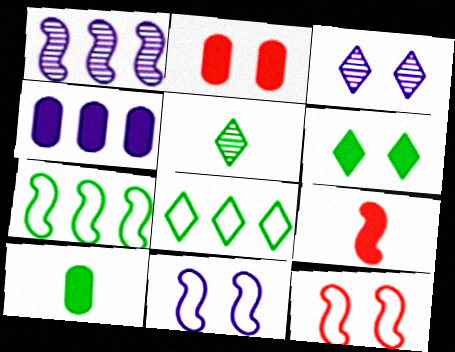[[2, 4, 10], 
[4, 5, 12], 
[4, 6, 9], 
[5, 6, 8]]